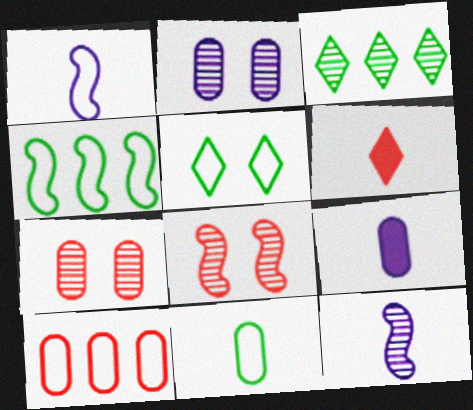[[1, 5, 10], 
[2, 4, 6], 
[3, 7, 12], 
[4, 5, 11], 
[6, 8, 10], 
[6, 11, 12]]